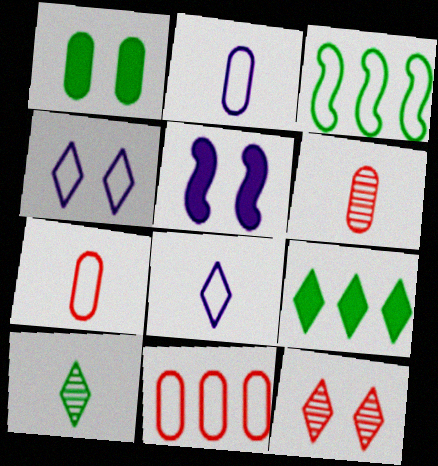[[1, 3, 10], 
[3, 4, 7], 
[5, 10, 11], 
[8, 9, 12]]